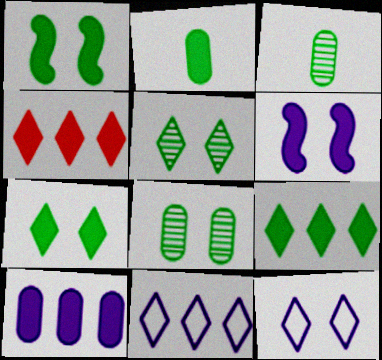[[1, 2, 9], 
[2, 4, 6]]